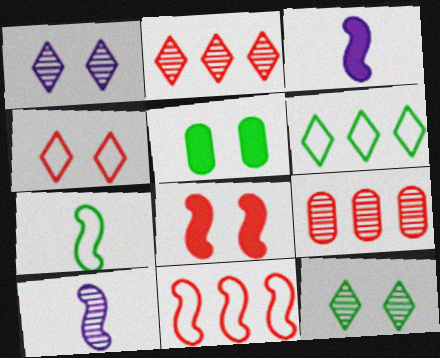[[9, 10, 12]]